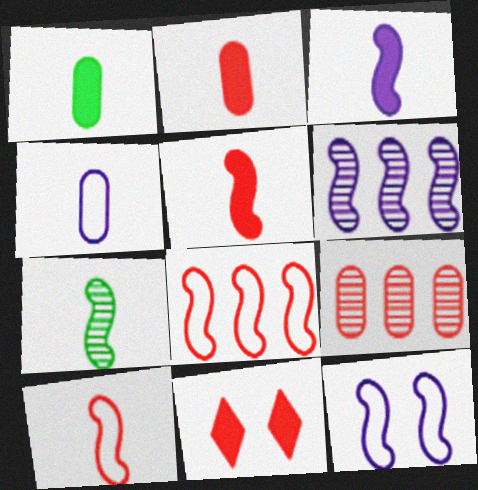[[3, 6, 12], 
[3, 7, 10], 
[9, 10, 11]]